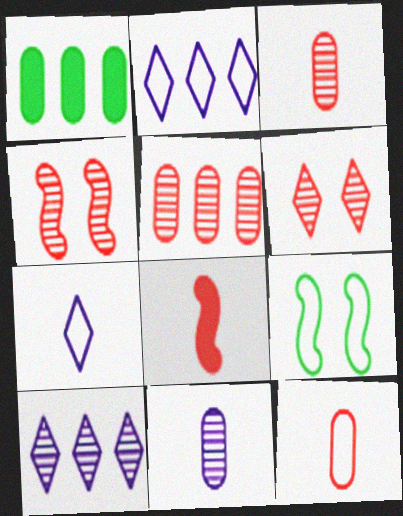[[1, 4, 7], 
[2, 9, 12]]